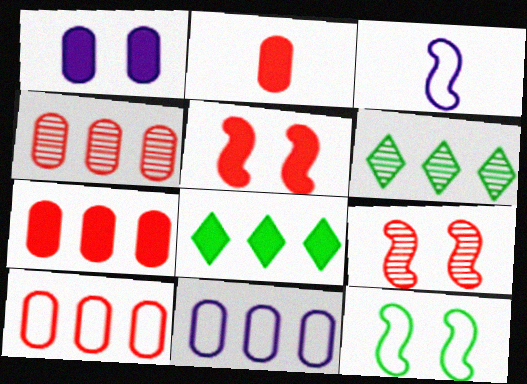[[4, 7, 10]]